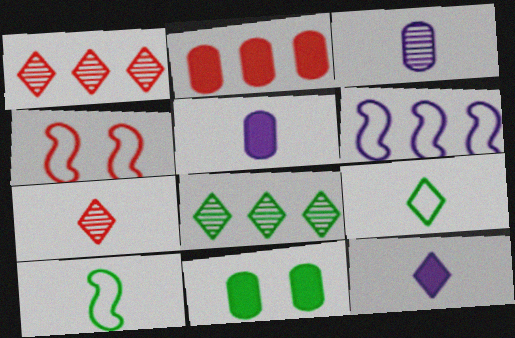[[2, 4, 7], 
[2, 5, 11], 
[2, 6, 8], 
[4, 5, 8], 
[4, 6, 10], 
[5, 7, 10], 
[6, 7, 11], 
[7, 9, 12], 
[8, 10, 11]]